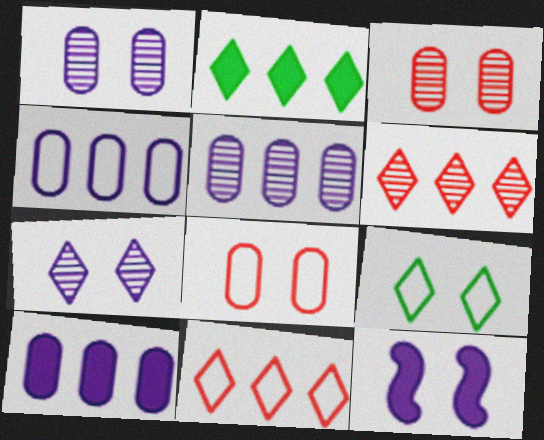[[3, 9, 12], 
[4, 5, 10]]